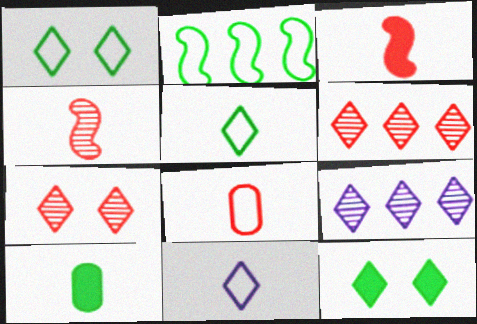[[4, 10, 11], 
[6, 11, 12]]